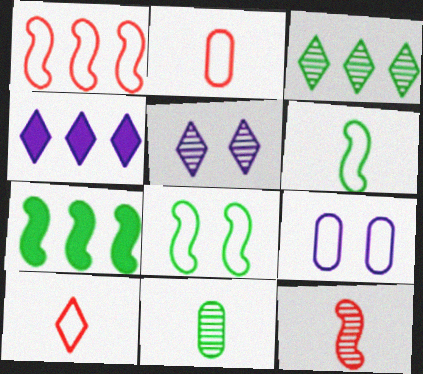[[2, 5, 7]]